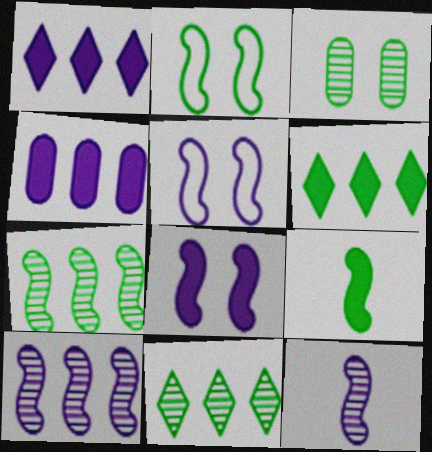[[2, 7, 9]]